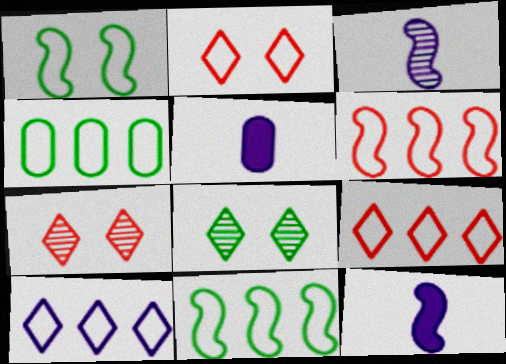[[4, 6, 10], 
[4, 7, 12], 
[5, 6, 8], 
[5, 7, 11]]